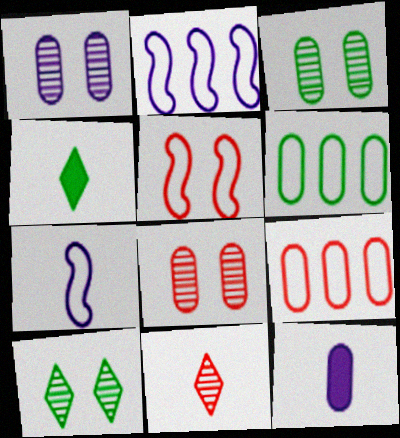[[1, 3, 8], 
[2, 4, 8], 
[3, 9, 12], 
[6, 8, 12]]